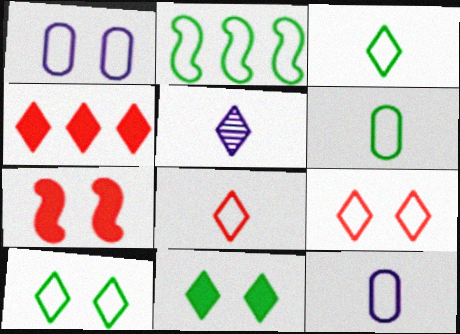[[1, 2, 8], 
[2, 6, 10], 
[2, 9, 12], 
[4, 5, 10]]